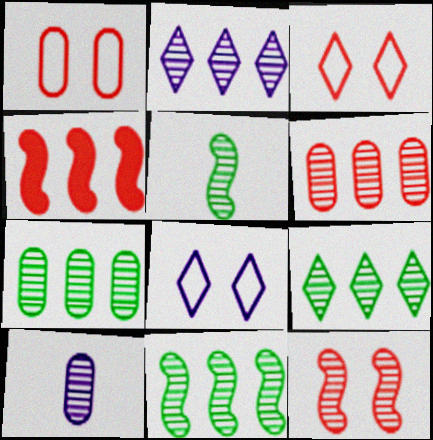[[2, 6, 11], 
[7, 9, 11], 
[9, 10, 12]]